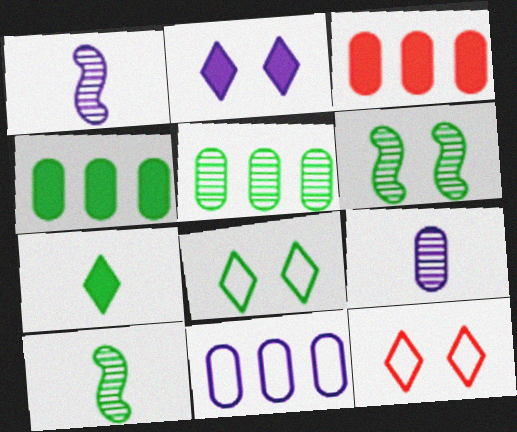[[1, 2, 11], 
[1, 3, 8], 
[1, 4, 12], 
[3, 5, 11], 
[4, 8, 10]]